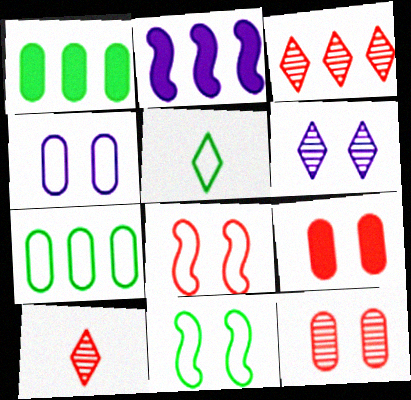[[2, 3, 7], 
[2, 5, 12], 
[5, 7, 11], 
[6, 9, 11]]